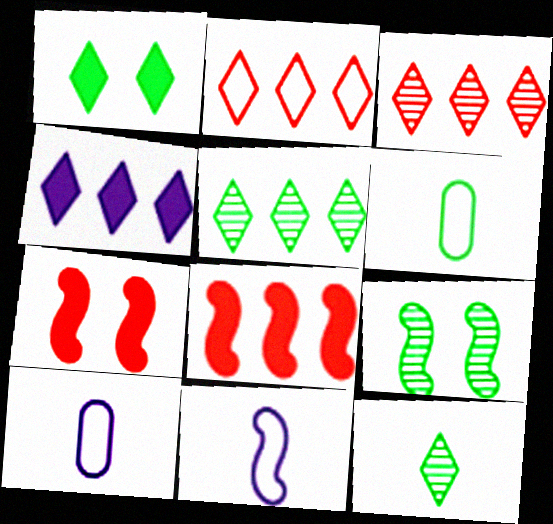[[2, 4, 5], 
[5, 7, 10], 
[8, 9, 11]]